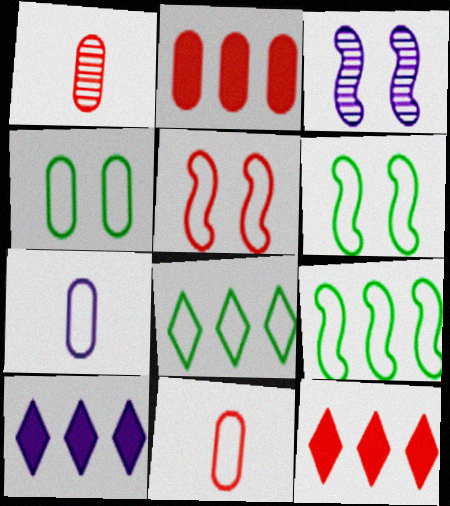[[1, 5, 12], 
[1, 6, 10], 
[3, 7, 10], 
[5, 7, 8]]